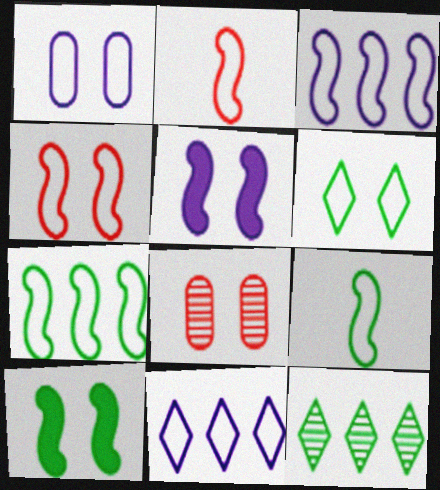[[1, 4, 6], 
[3, 4, 9], 
[5, 6, 8]]